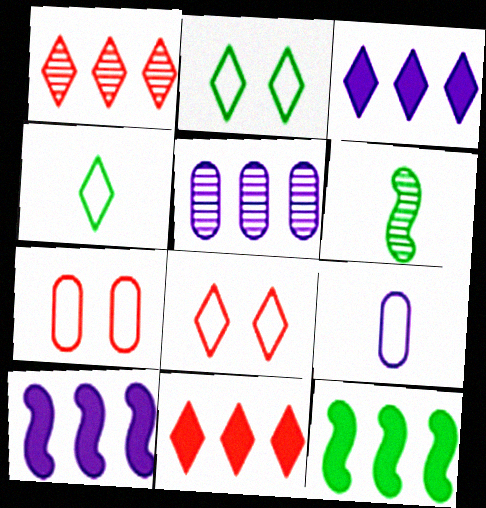[[3, 6, 7]]